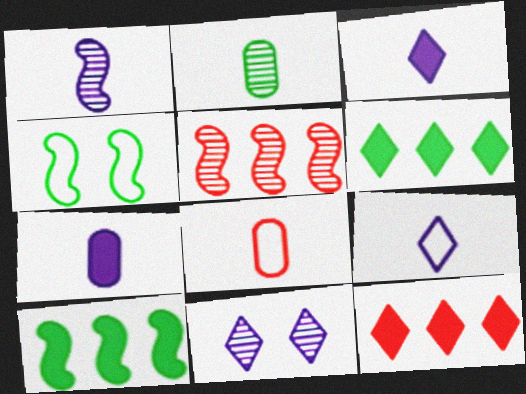[[1, 7, 9], 
[2, 4, 6], 
[2, 5, 11], 
[2, 7, 8], 
[8, 10, 11]]